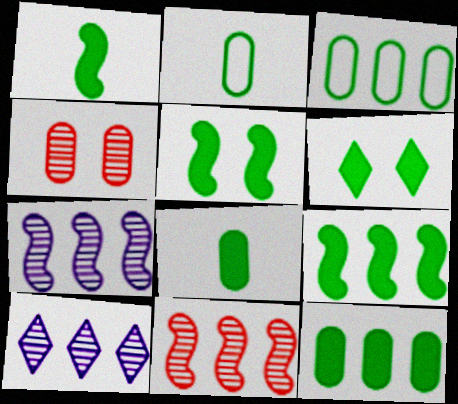[[1, 5, 9], 
[1, 6, 12], 
[6, 8, 9]]